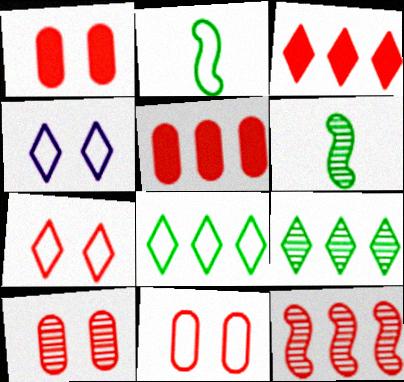[[1, 10, 11], 
[4, 5, 6]]